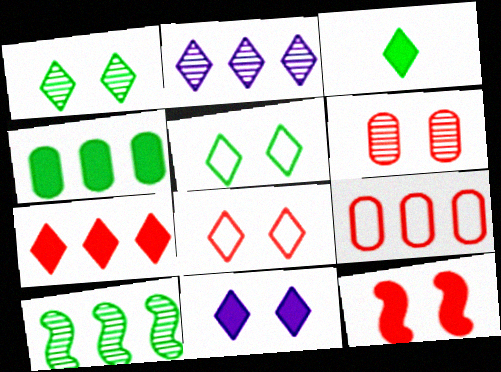[[1, 8, 11], 
[2, 3, 8], 
[3, 7, 11], 
[6, 8, 12]]